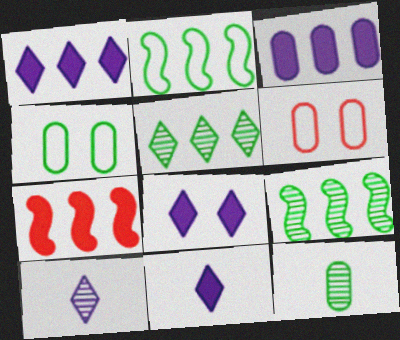[[1, 8, 11], 
[3, 6, 12], 
[4, 7, 10], 
[6, 9, 11]]